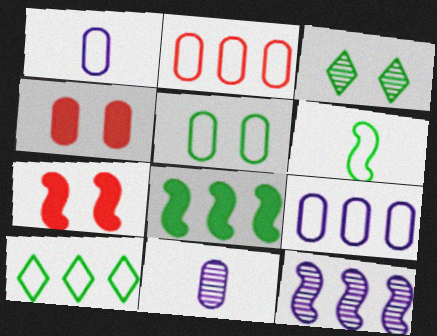[[1, 2, 5], 
[5, 6, 10], 
[6, 7, 12], 
[7, 10, 11]]